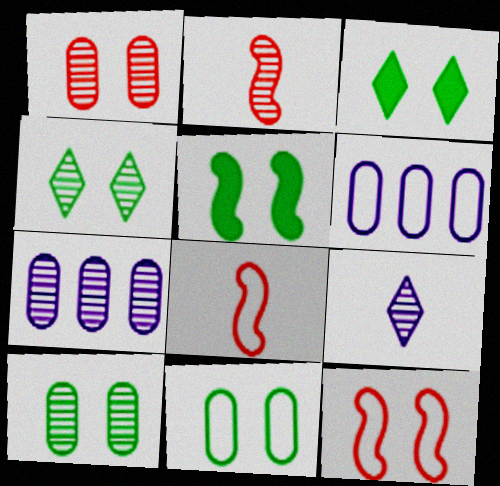[[2, 3, 6], 
[2, 4, 7], 
[3, 7, 8], 
[4, 5, 11]]